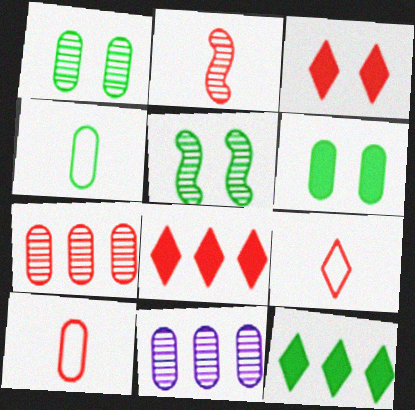[[4, 5, 12], 
[6, 10, 11]]